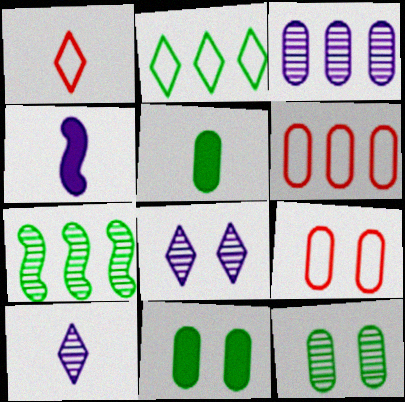[[3, 5, 9]]